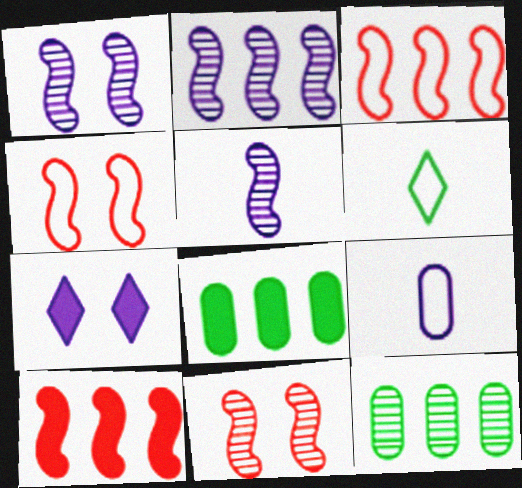[[1, 2, 5], 
[2, 7, 9]]